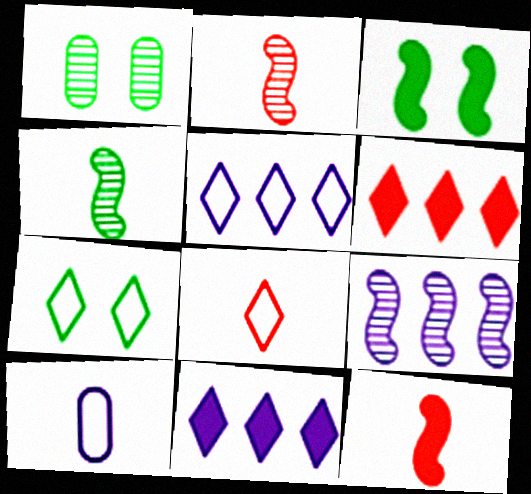[[1, 3, 7], 
[1, 5, 12], 
[5, 7, 8]]